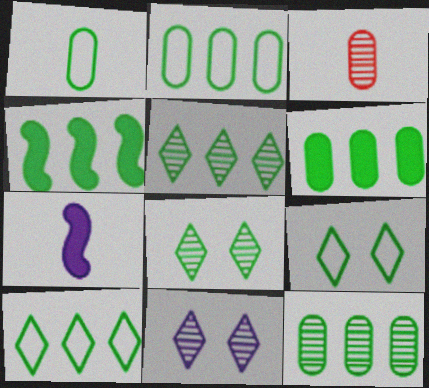[[1, 4, 8], 
[2, 4, 5], 
[2, 6, 12], 
[4, 10, 12]]